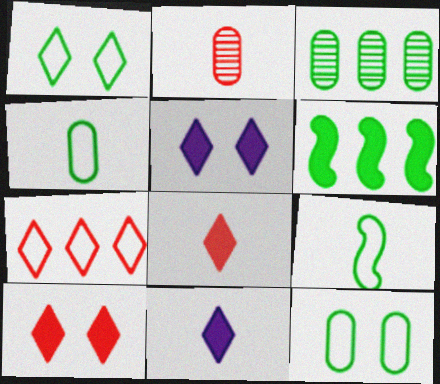[[2, 9, 11]]